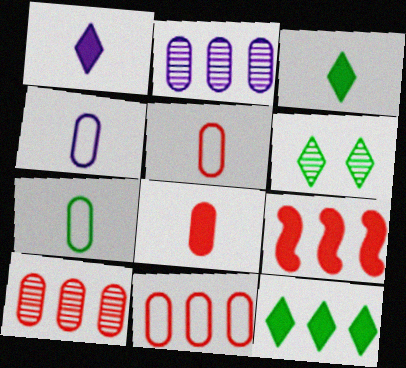[[4, 5, 7], 
[4, 6, 9]]